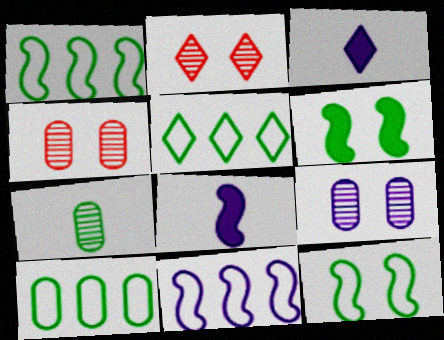[[1, 3, 4], 
[1, 5, 10], 
[2, 3, 5], 
[2, 8, 10], 
[3, 9, 11], 
[4, 5, 8], 
[5, 6, 7]]